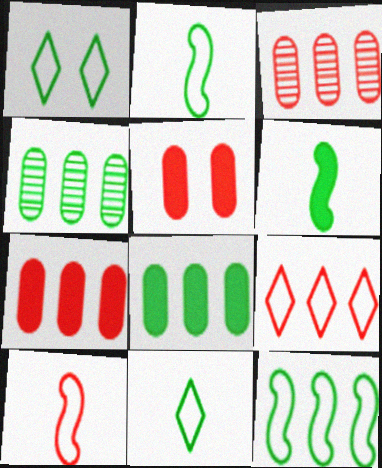[[1, 4, 6]]